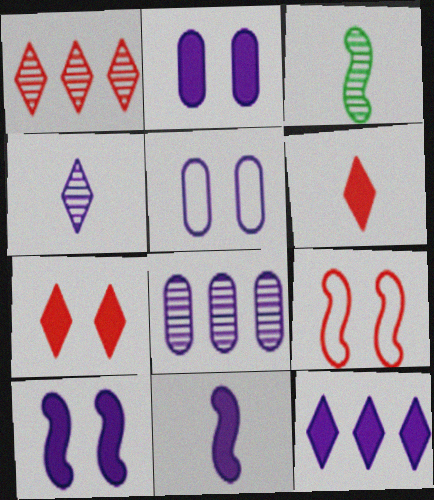[[2, 11, 12]]